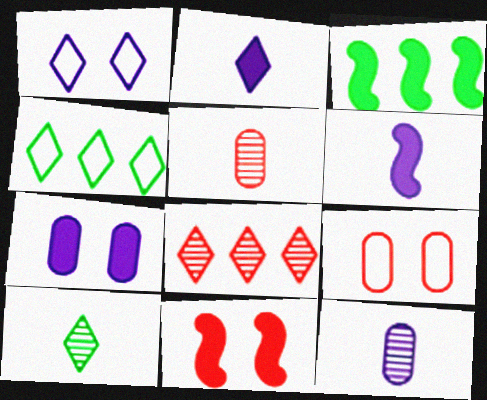[[1, 3, 5], 
[3, 6, 11], 
[4, 11, 12]]